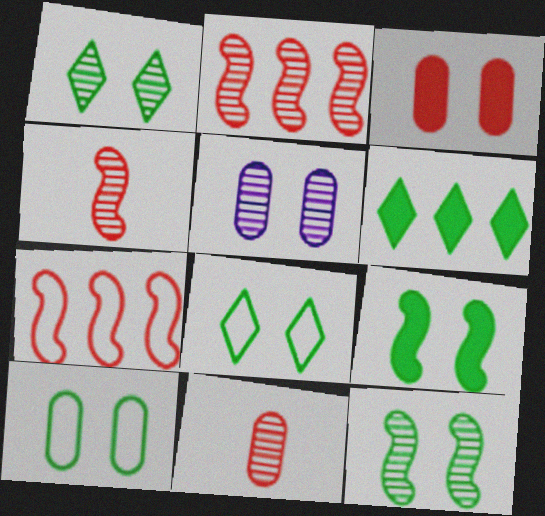[[1, 9, 10], 
[3, 5, 10]]